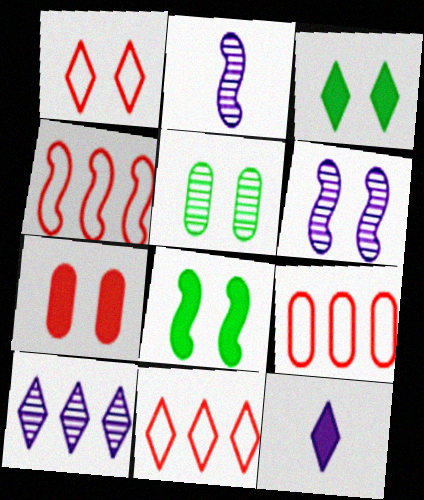[[2, 3, 9], 
[2, 4, 8], 
[4, 5, 12], 
[4, 9, 11]]